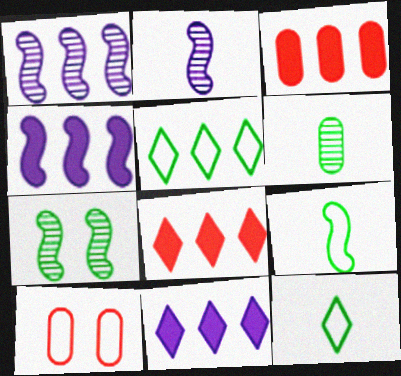[[1, 3, 5]]